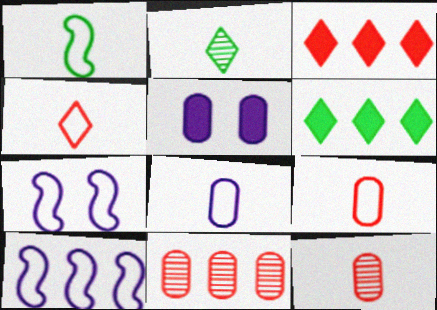[[1, 4, 8], 
[6, 7, 12], 
[6, 10, 11]]